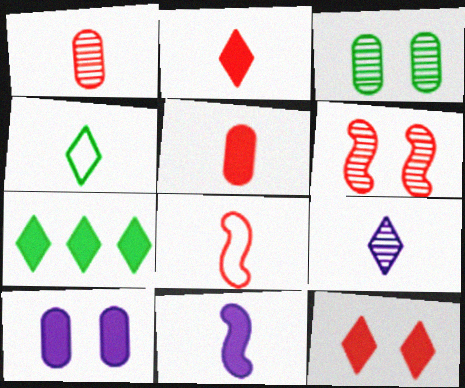[[1, 2, 8], 
[1, 4, 11], 
[2, 4, 9]]